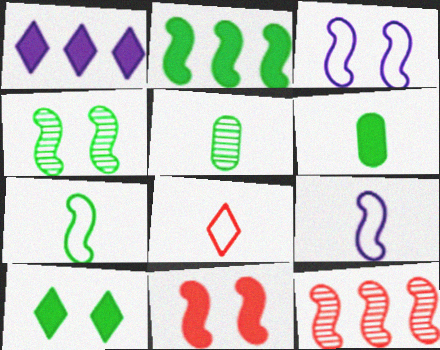[[1, 6, 11], 
[2, 4, 7], 
[2, 6, 10], 
[3, 4, 11]]